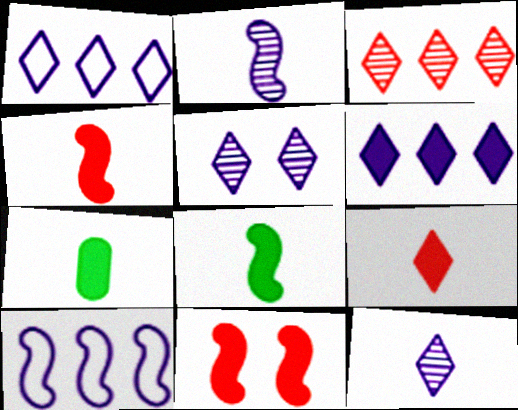[[6, 7, 11]]